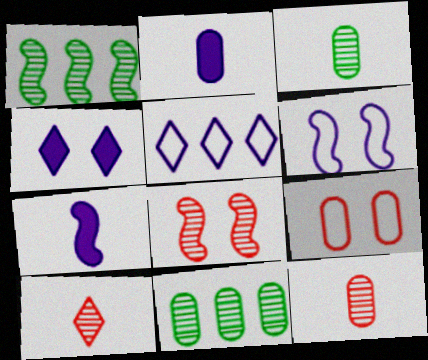[[2, 9, 11]]